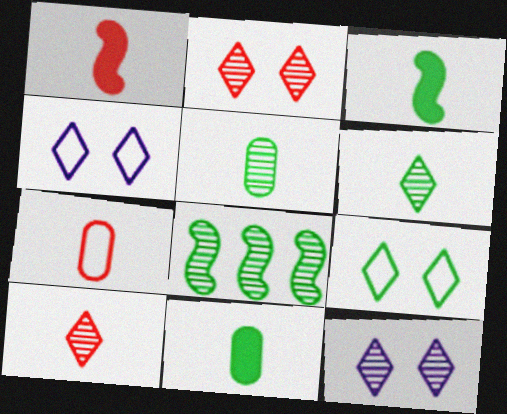[[1, 7, 10], 
[8, 9, 11]]